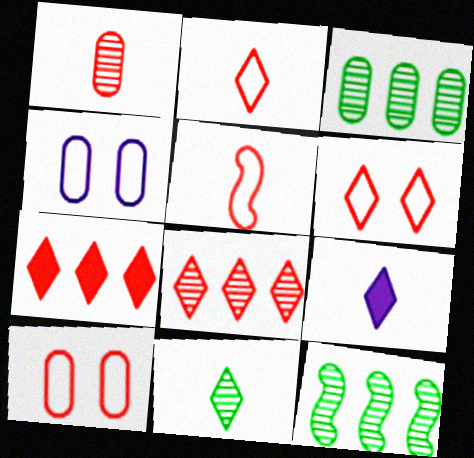[[2, 9, 11], 
[9, 10, 12]]